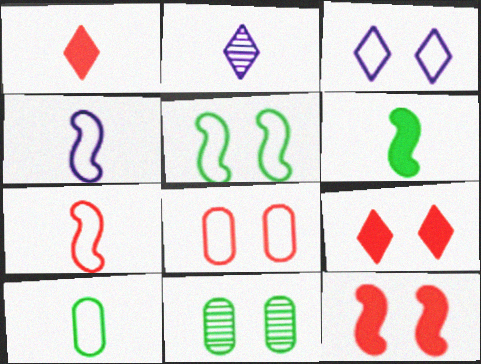[[3, 5, 8], 
[3, 11, 12]]